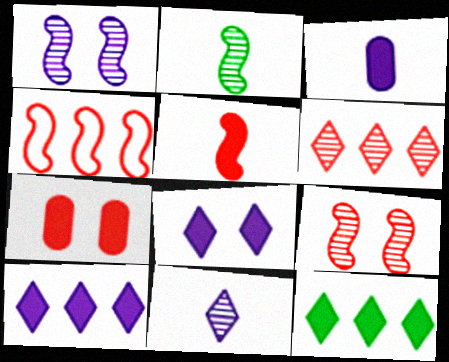[[4, 5, 9]]